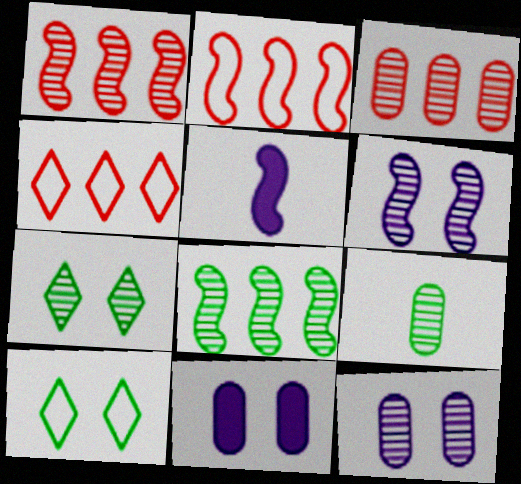[[3, 5, 10], 
[3, 9, 12], 
[7, 8, 9]]